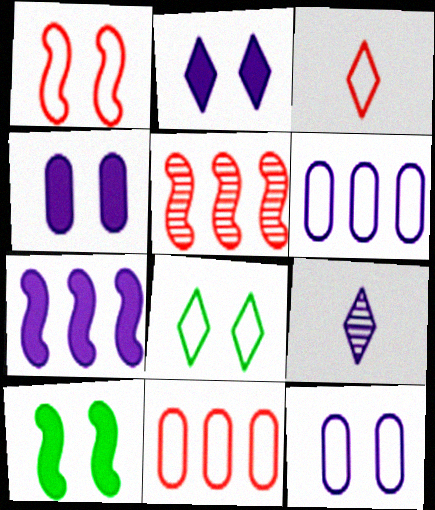[[1, 3, 11], 
[1, 8, 12], 
[7, 9, 12], 
[9, 10, 11]]